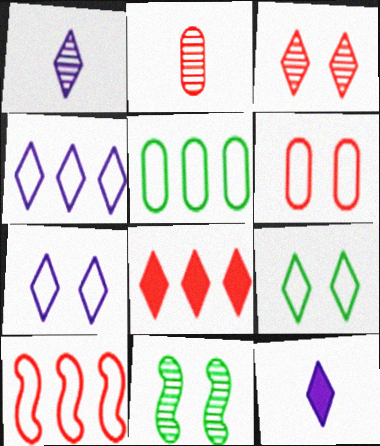[[1, 8, 9], 
[4, 5, 10]]